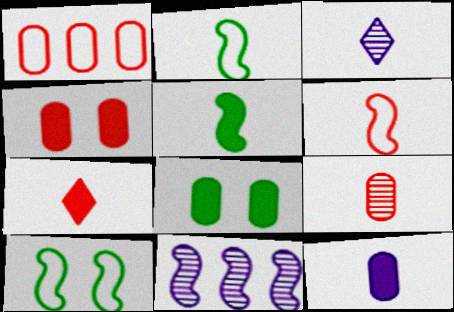[[1, 4, 9], 
[5, 7, 12], 
[6, 7, 9]]